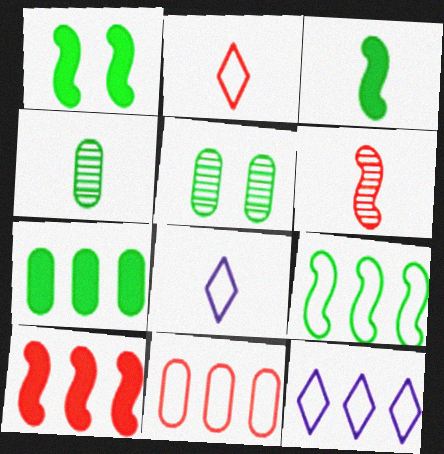[[5, 8, 10], 
[9, 11, 12]]